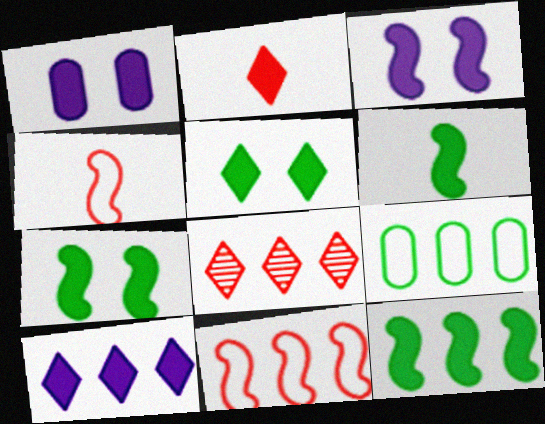[[1, 2, 12], 
[2, 5, 10], 
[6, 7, 12]]